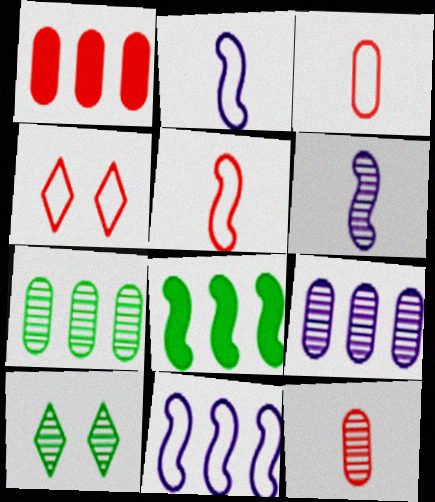[[1, 2, 10]]